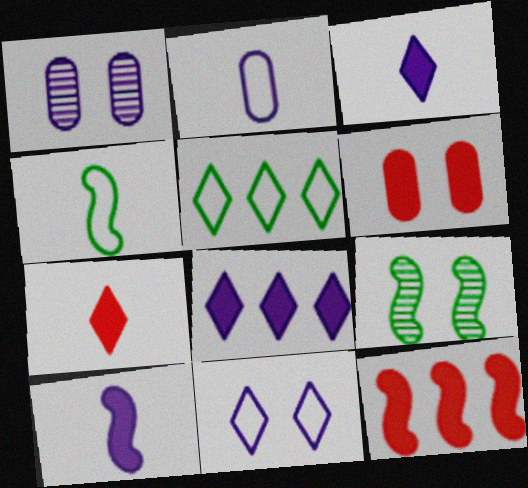[[6, 7, 12], 
[6, 9, 11]]